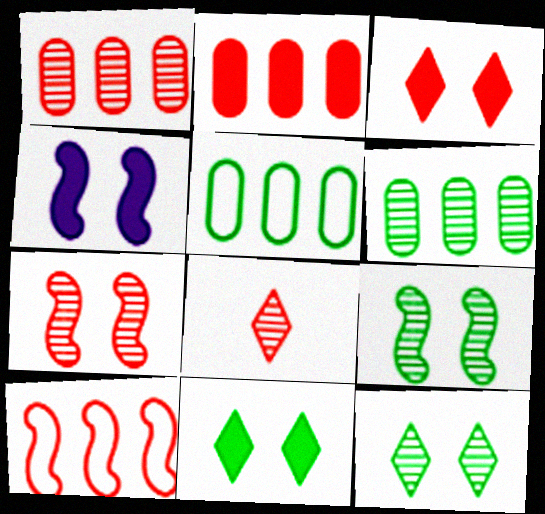[[1, 7, 8], 
[4, 5, 8]]